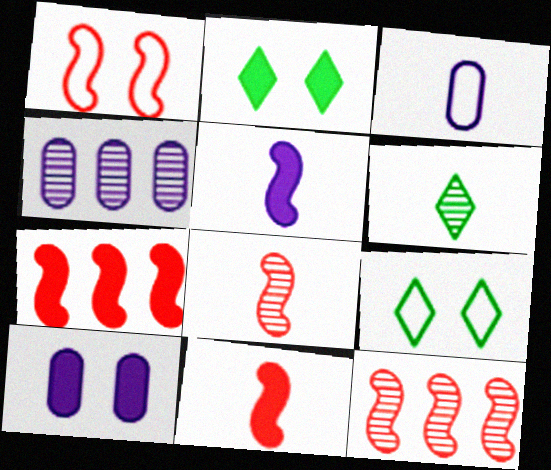[[1, 7, 8], 
[1, 11, 12], 
[2, 3, 12], 
[3, 4, 10], 
[3, 6, 11], 
[4, 9, 11]]